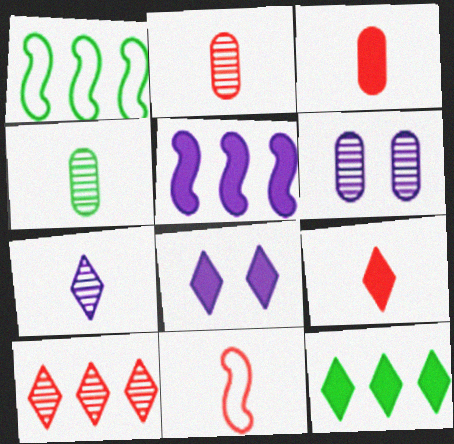[[1, 2, 8], 
[1, 6, 9], 
[2, 9, 11], 
[6, 11, 12], 
[8, 9, 12]]